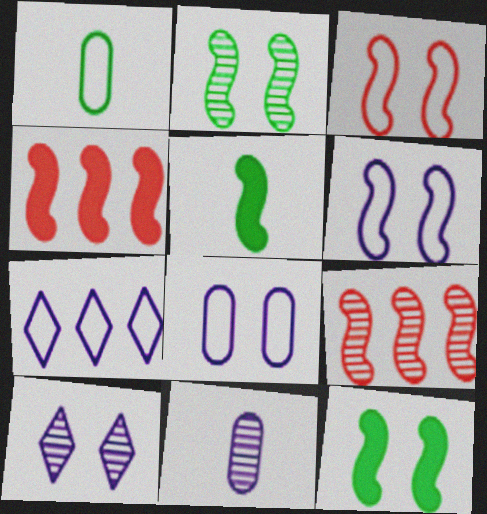[[1, 3, 7], 
[1, 4, 10], 
[5, 6, 9]]